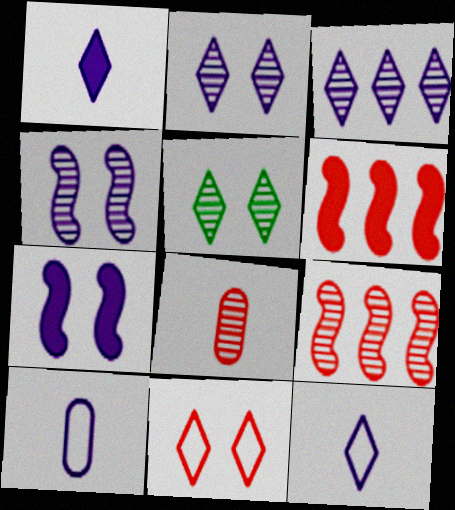[[3, 7, 10], 
[5, 6, 10], 
[6, 8, 11]]